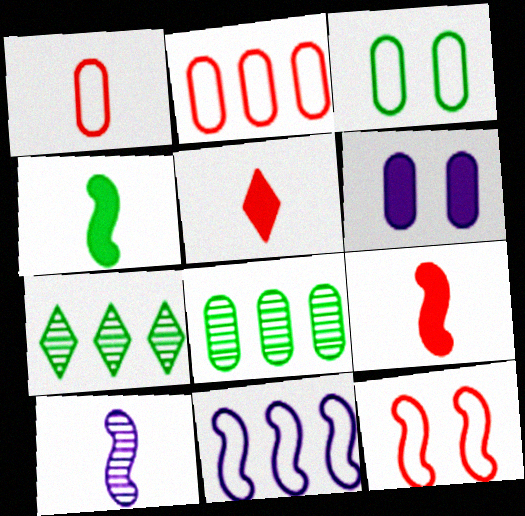[[1, 6, 8], 
[3, 4, 7]]